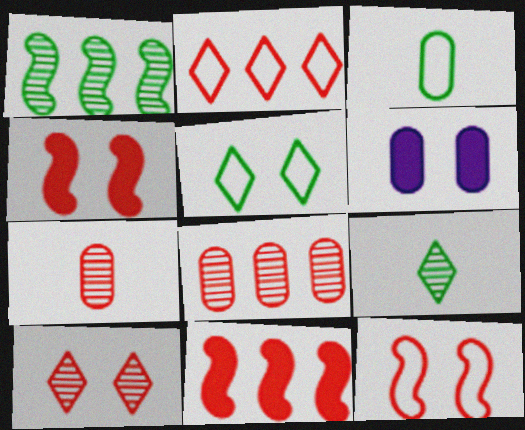[[2, 4, 7], 
[2, 8, 11], 
[3, 6, 8]]